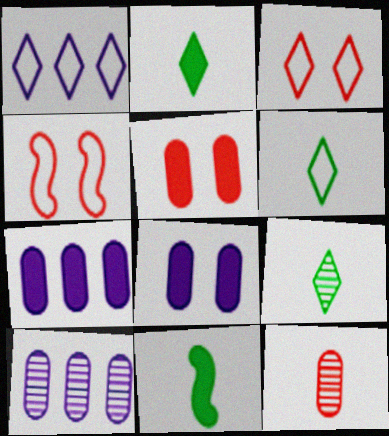[[1, 3, 6], 
[2, 4, 10], 
[2, 6, 9], 
[3, 10, 11], 
[4, 7, 9]]